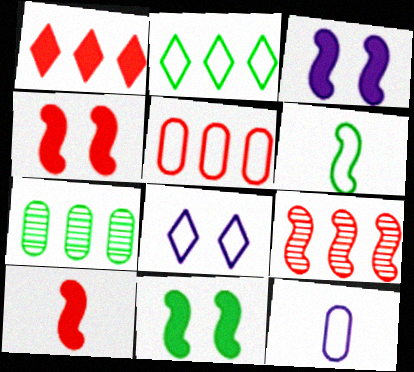[[1, 5, 9], 
[3, 4, 11], 
[3, 6, 9], 
[5, 6, 8], 
[7, 8, 10]]